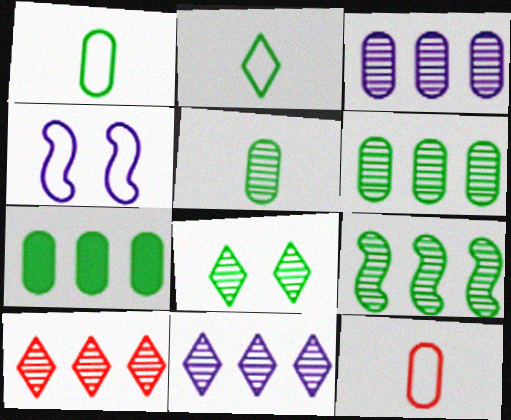[[3, 9, 10], 
[5, 8, 9]]